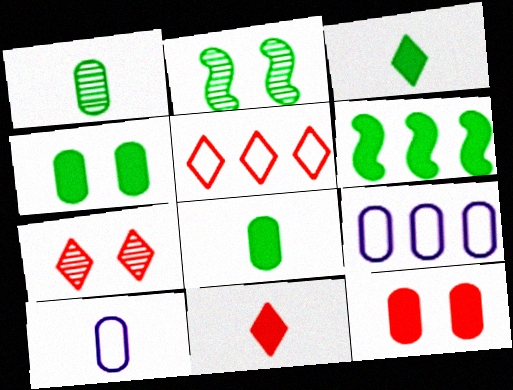[[1, 9, 12], 
[2, 9, 11], 
[3, 4, 6], 
[5, 7, 11], 
[6, 7, 10]]